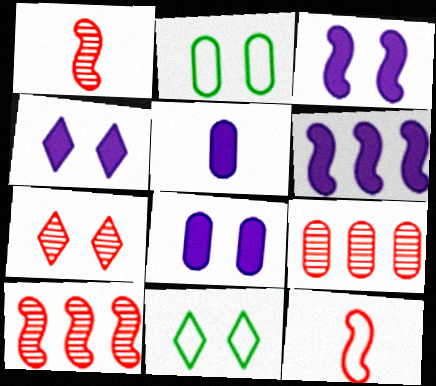[[1, 7, 9], 
[2, 3, 7], 
[2, 5, 9], 
[3, 4, 8], 
[4, 5, 6], 
[4, 7, 11], 
[5, 10, 11]]